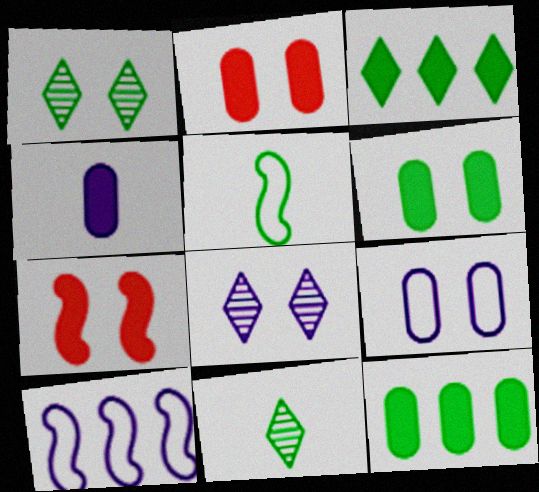[[1, 5, 12], 
[1, 7, 9], 
[2, 4, 12], 
[2, 10, 11], 
[3, 4, 7], 
[4, 8, 10]]